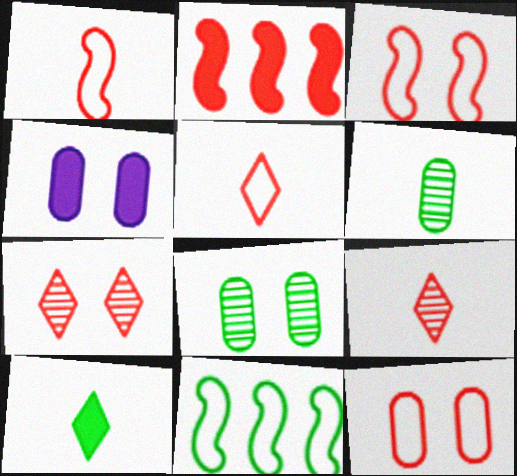[[2, 4, 10], 
[2, 9, 12], 
[4, 8, 12], 
[4, 9, 11], 
[8, 10, 11]]